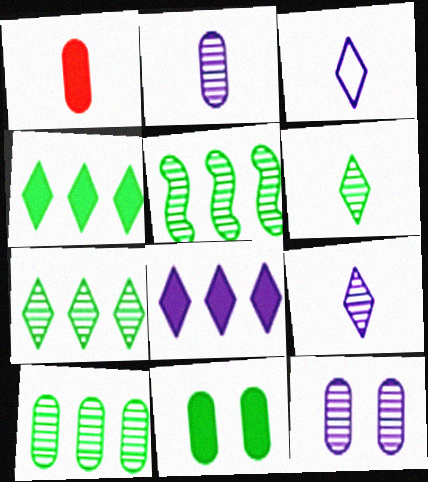[[5, 7, 10]]